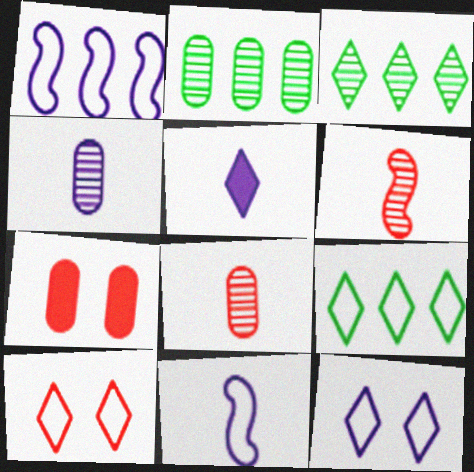[[3, 5, 10], 
[3, 7, 11], 
[4, 5, 11]]